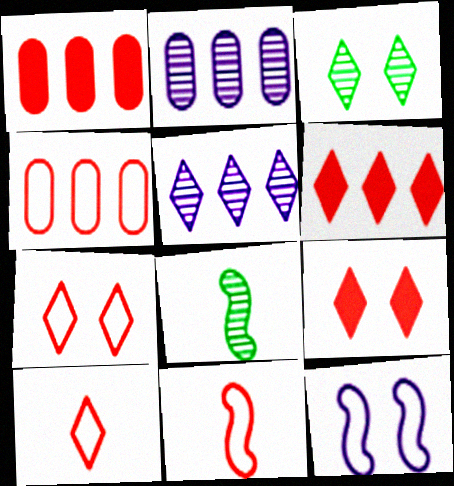[[4, 7, 11]]